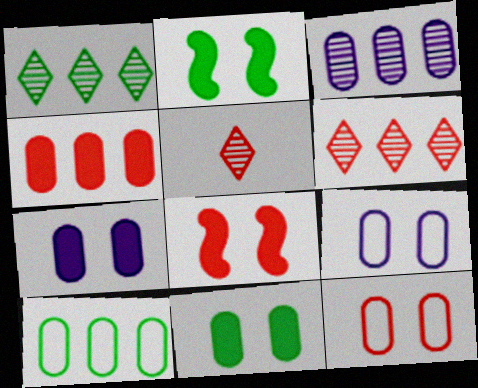[[3, 4, 10]]